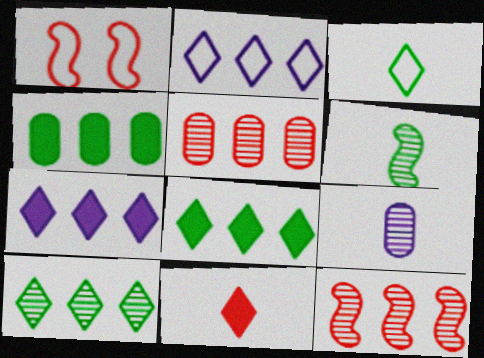[[1, 5, 11], 
[1, 8, 9], 
[2, 4, 12]]